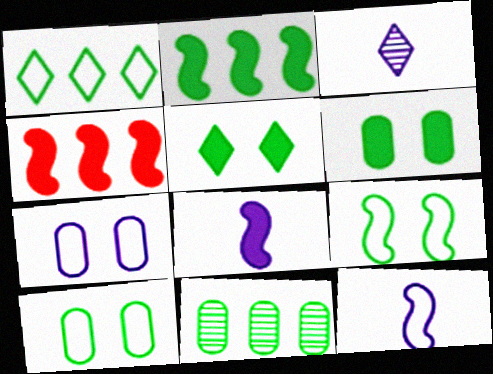[[1, 2, 11], 
[3, 4, 10]]